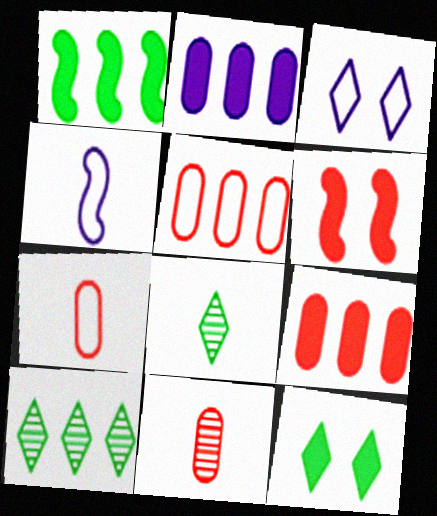[[1, 3, 11]]